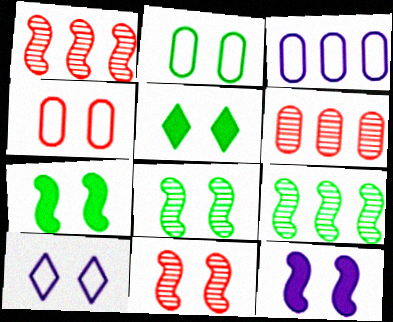[[2, 5, 8]]